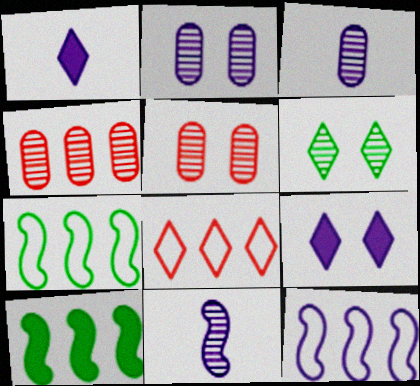[[1, 2, 12], 
[1, 5, 7], 
[1, 6, 8], 
[3, 9, 12], 
[4, 6, 11]]